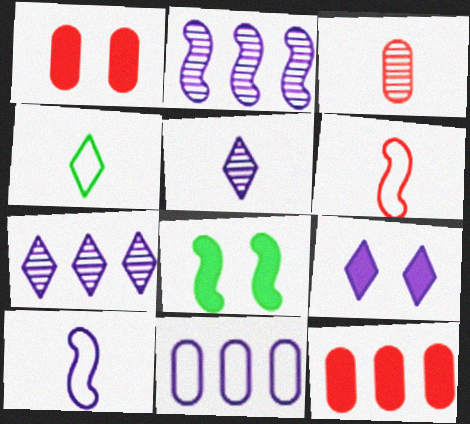[[1, 2, 4], 
[1, 8, 9], 
[2, 6, 8]]